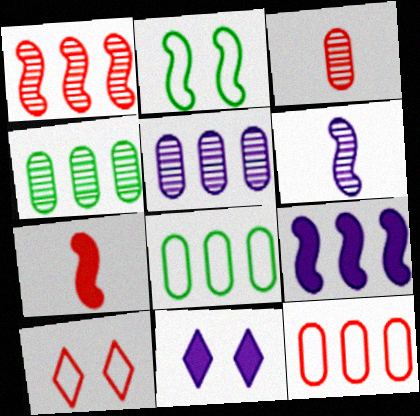[]